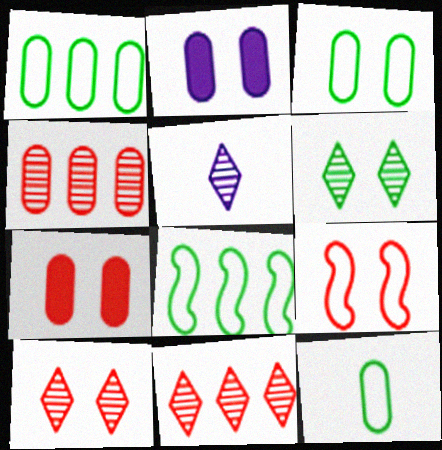[[1, 3, 12], 
[2, 4, 12], 
[2, 6, 9], 
[5, 6, 11], 
[5, 7, 8], 
[7, 9, 10]]